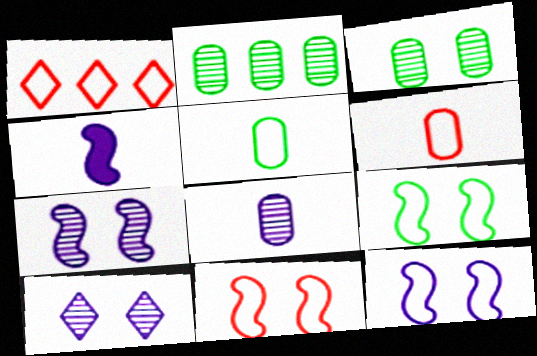[[1, 3, 4], 
[1, 5, 12], 
[1, 6, 11], 
[9, 11, 12]]